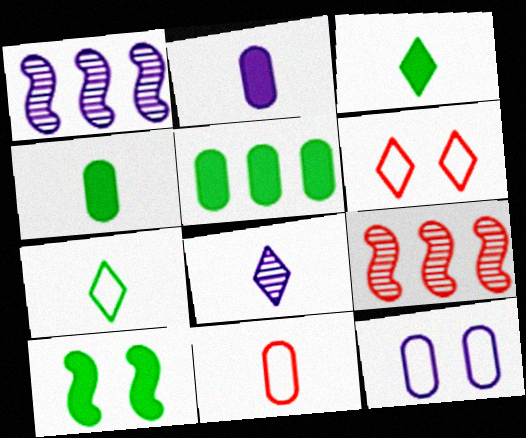[[1, 4, 6], 
[3, 5, 10], 
[3, 9, 12]]